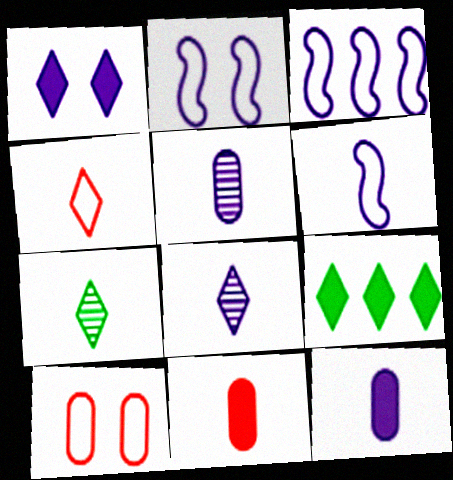[[1, 3, 5], 
[2, 3, 6], 
[6, 7, 11], 
[6, 8, 12]]